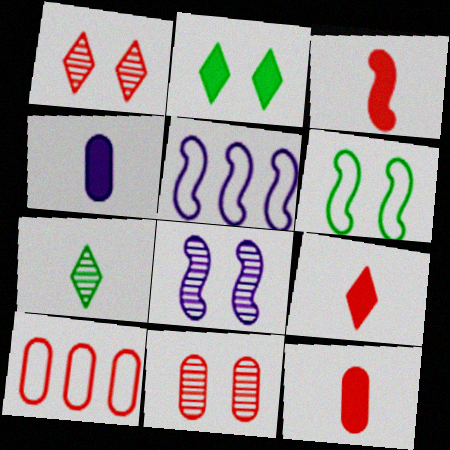[[1, 3, 10], 
[3, 9, 12], 
[10, 11, 12]]